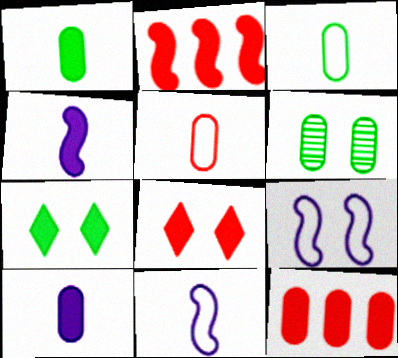[[2, 7, 10], 
[4, 7, 12], 
[6, 8, 9]]